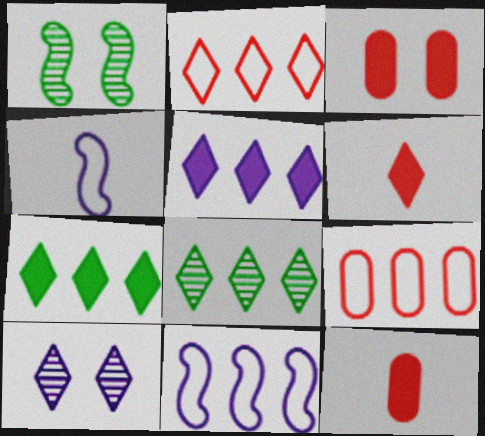[[2, 5, 8], 
[3, 4, 8]]